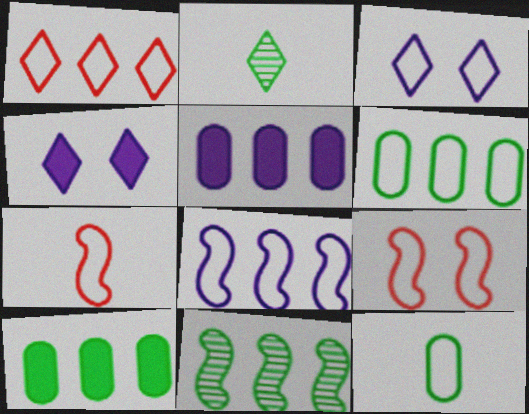[[1, 2, 4], 
[1, 5, 11], 
[1, 6, 8], 
[2, 5, 9], 
[3, 6, 7]]